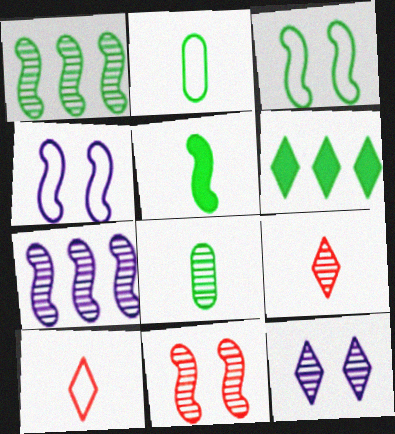[[1, 3, 5], 
[3, 6, 8], 
[6, 10, 12]]